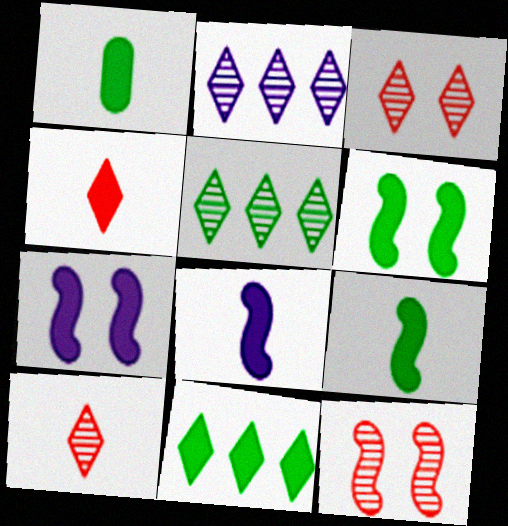[[1, 4, 8], 
[1, 6, 11]]